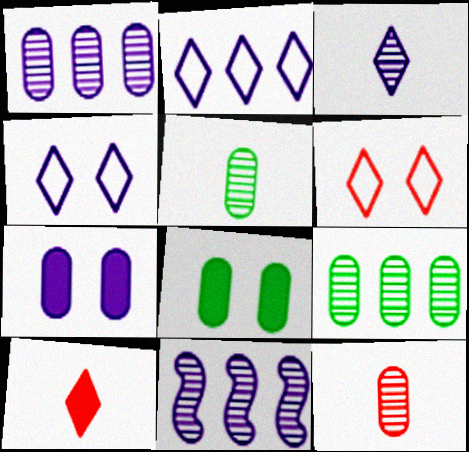[]